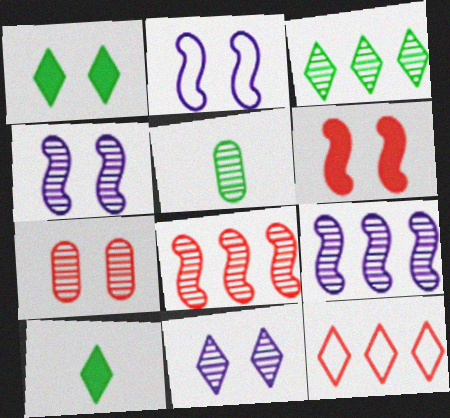[[1, 2, 7], 
[5, 8, 11], 
[10, 11, 12]]